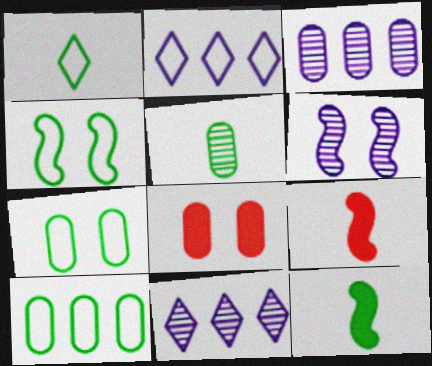[[1, 4, 10], 
[1, 5, 12], 
[7, 9, 11]]